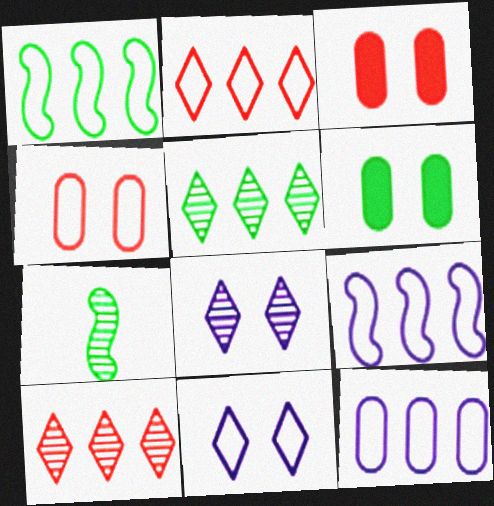[[1, 2, 12]]